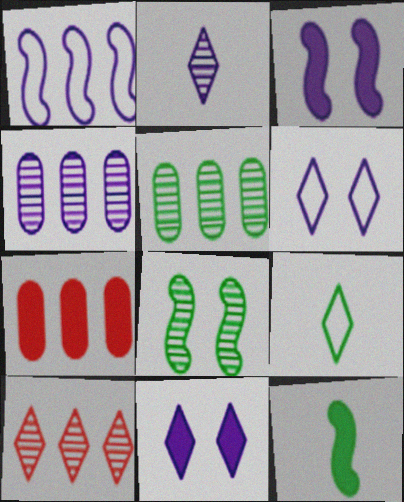[[7, 11, 12], 
[9, 10, 11]]